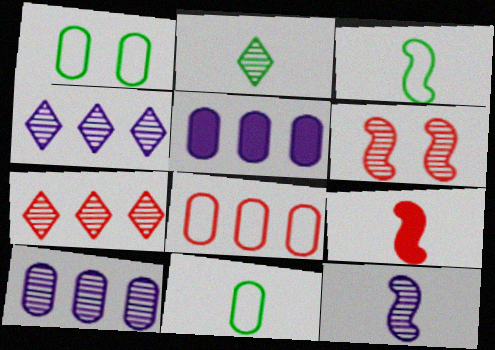[[1, 4, 9], 
[2, 6, 10], 
[3, 9, 12]]